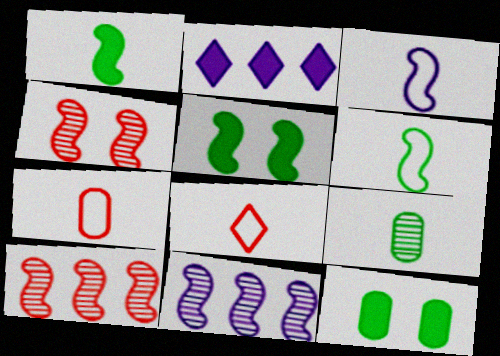[[3, 5, 10], 
[8, 11, 12]]